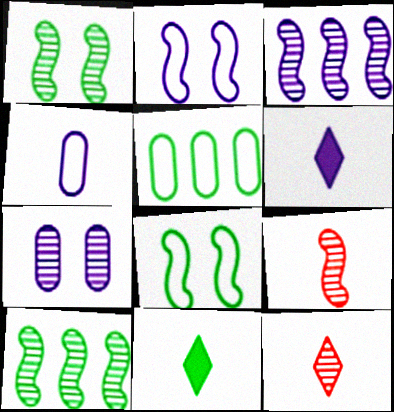[[1, 3, 9], 
[1, 5, 11], 
[4, 9, 11], 
[7, 10, 12]]